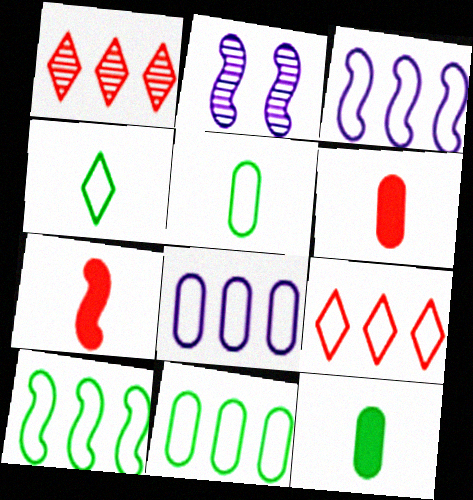[[2, 7, 10], 
[2, 9, 12], 
[3, 9, 11], 
[8, 9, 10]]